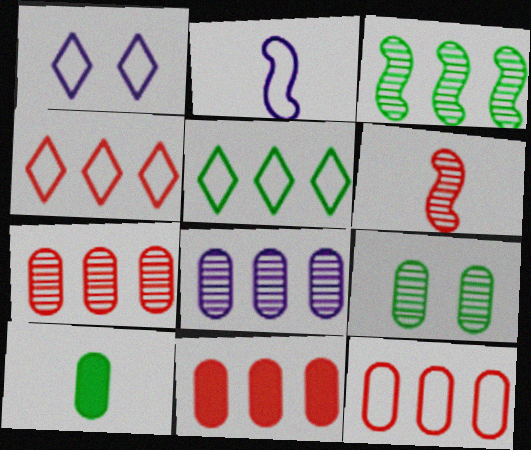[[7, 11, 12]]